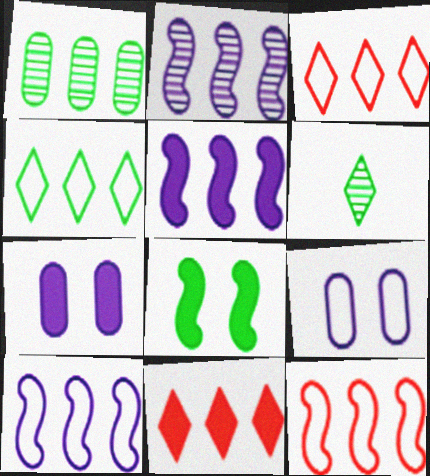[[1, 3, 5], 
[1, 10, 11], 
[2, 5, 10], 
[6, 7, 12]]